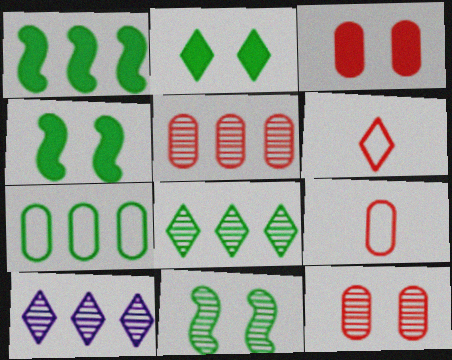[[1, 7, 8], 
[2, 6, 10], 
[3, 5, 9], 
[4, 9, 10]]